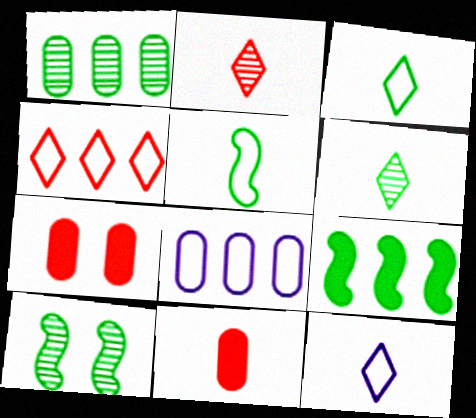[[1, 6, 10], 
[5, 9, 10]]